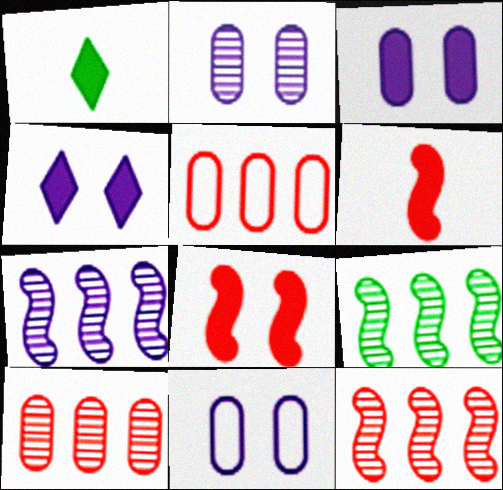[[1, 11, 12], 
[2, 3, 11], 
[7, 9, 12]]